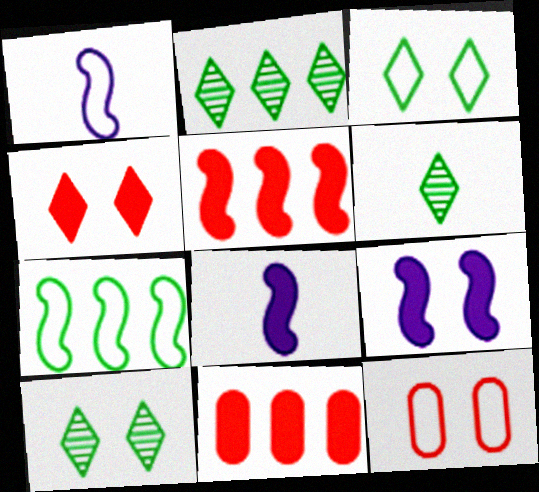[[1, 10, 11], 
[2, 6, 10], 
[2, 8, 12], 
[9, 10, 12]]